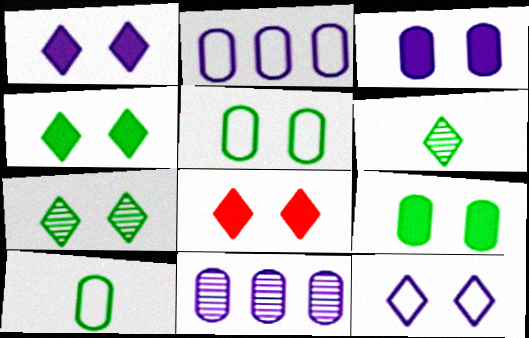[[1, 4, 8], 
[7, 8, 12]]